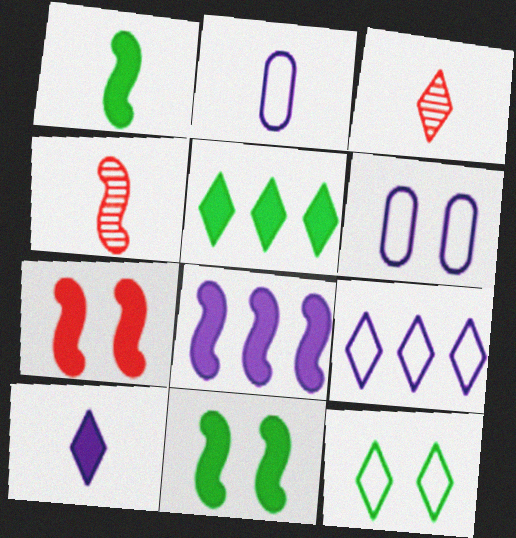[[1, 2, 3], 
[1, 7, 8], 
[4, 5, 6]]